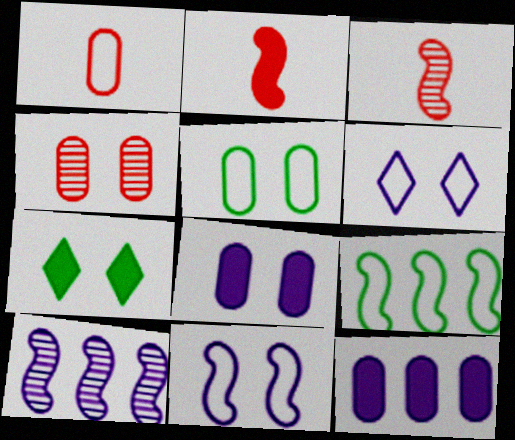[[1, 6, 9], 
[1, 7, 10], 
[2, 7, 12], 
[4, 5, 8], 
[4, 7, 11]]